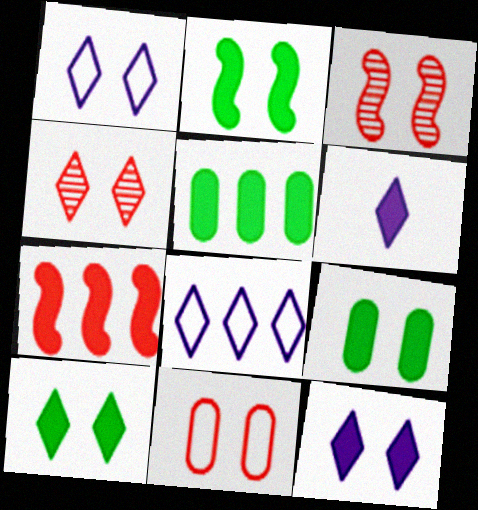[[1, 3, 9], 
[1, 4, 10], 
[2, 9, 10], 
[6, 7, 9]]